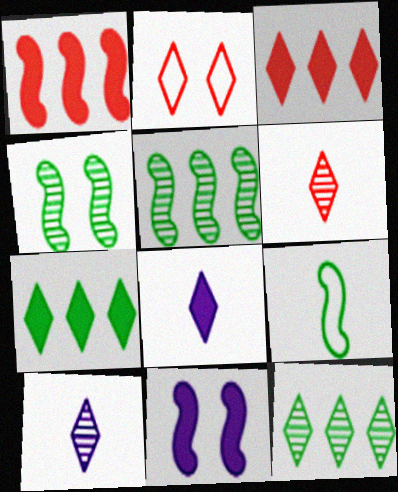[[2, 3, 6], 
[2, 7, 10], 
[2, 8, 12]]